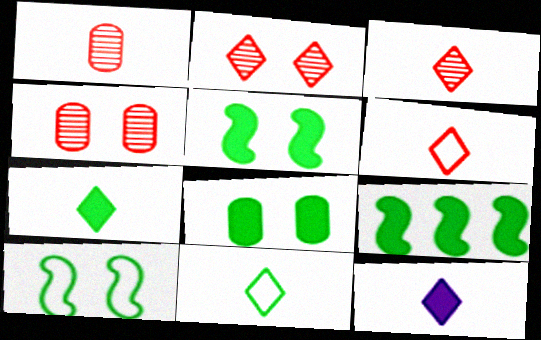[[3, 11, 12], 
[7, 8, 9]]